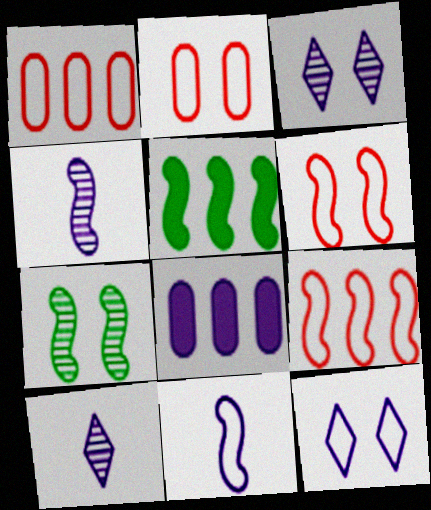[[2, 5, 10], 
[3, 8, 11], 
[4, 5, 6], 
[4, 8, 12]]